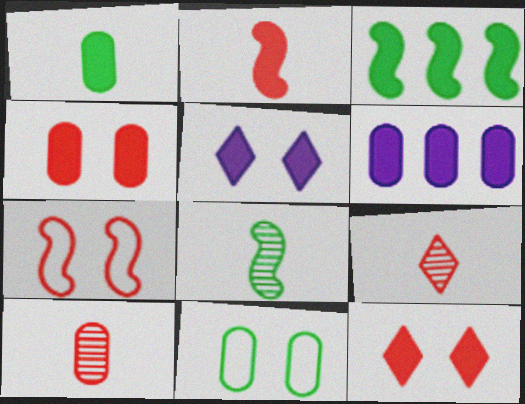[[1, 4, 6], 
[6, 10, 11]]